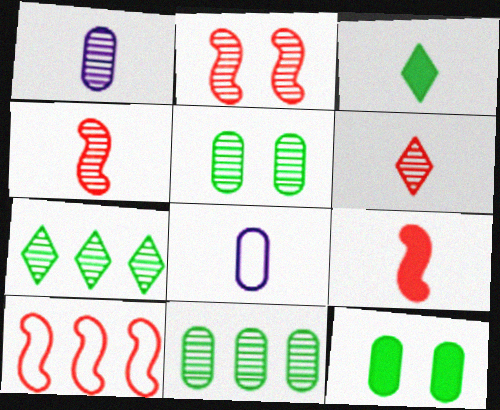[[1, 2, 7], 
[2, 9, 10], 
[3, 4, 8]]